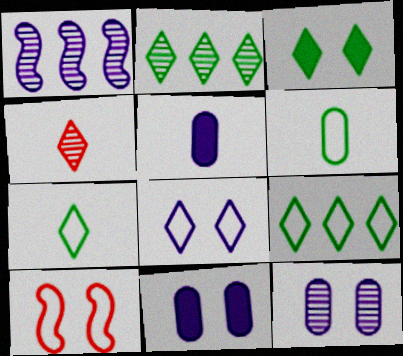[[1, 5, 8], 
[2, 3, 7], 
[2, 5, 10], 
[3, 10, 12]]